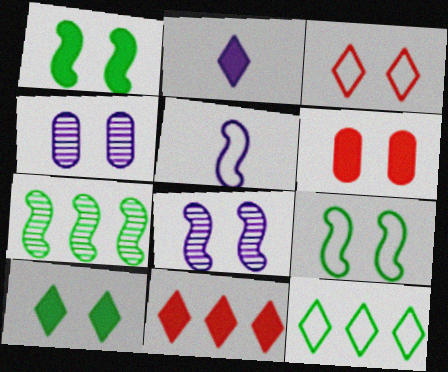[[1, 3, 4], 
[2, 10, 11]]